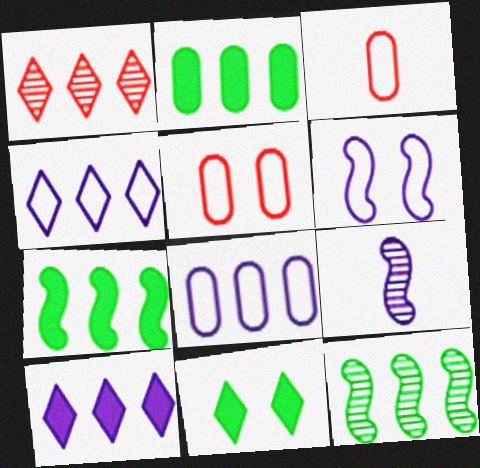[[1, 7, 8]]